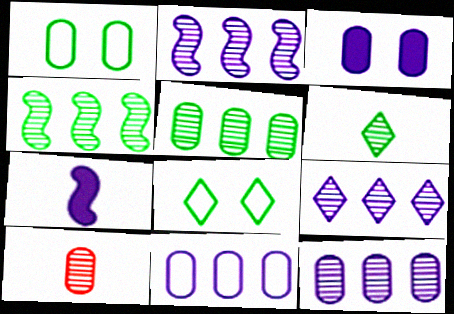[[2, 9, 12]]